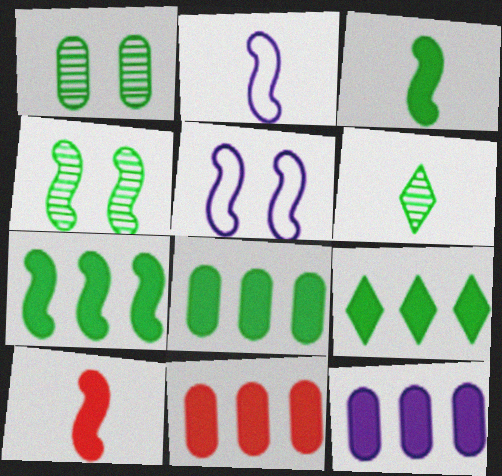[[5, 6, 11], 
[7, 8, 9], 
[8, 11, 12]]